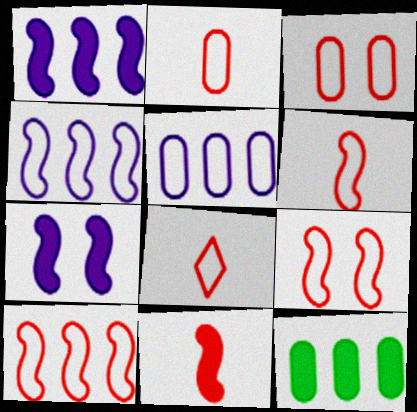[[2, 6, 8], 
[3, 8, 10], 
[6, 9, 10]]